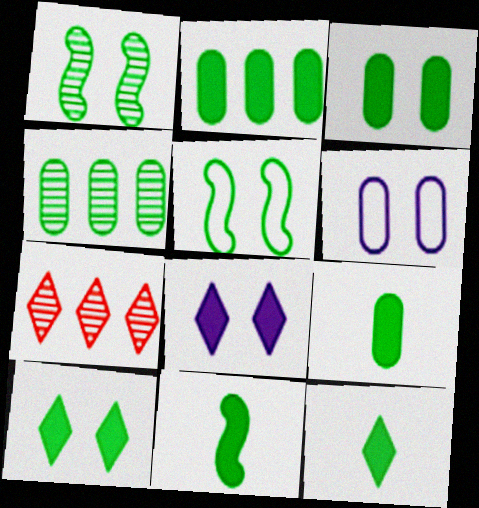[[2, 3, 9], 
[2, 10, 11], 
[4, 5, 12], 
[6, 7, 11], 
[9, 11, 12]]